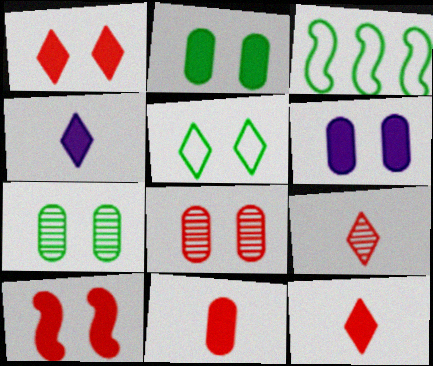[[3, 4, 8], 
[3, 6, 9]]